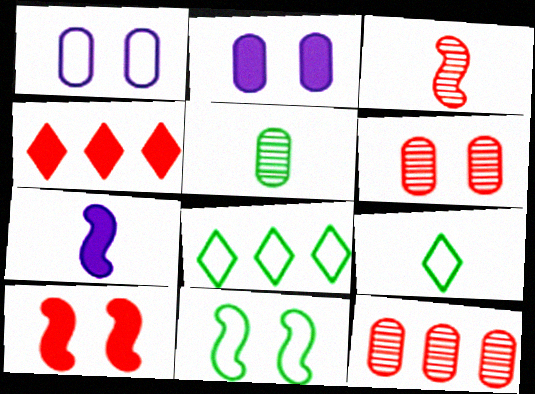[[2, 3, 8], 
[6, 7, 8]]